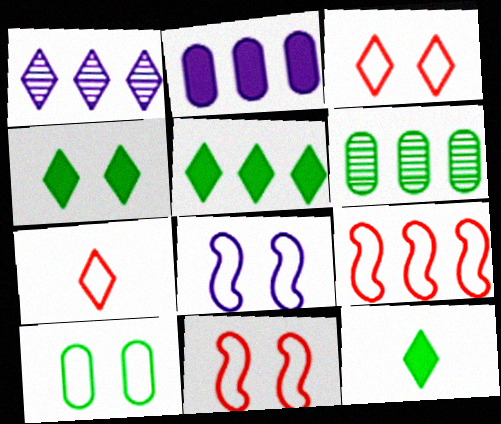[[1, 3, 12], 
[1, 4, 7], 
[3, 8, 10], 
[4, 5, 12]]